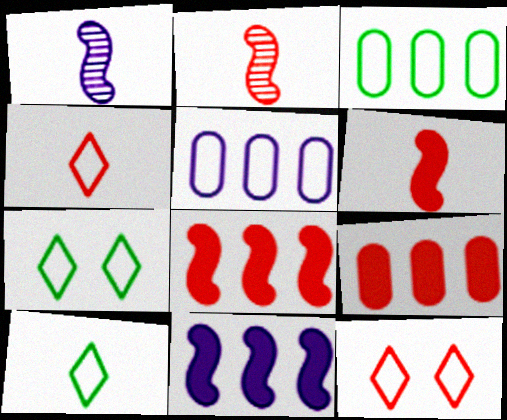[[1, 7, 9], 
[2, 9, 12]]